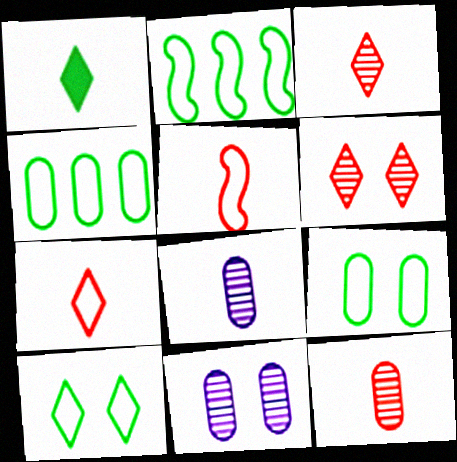[[1, 5, 8]]